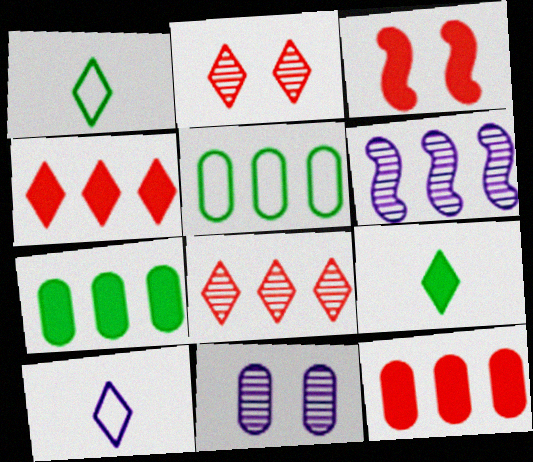[[4, 5, 6]]